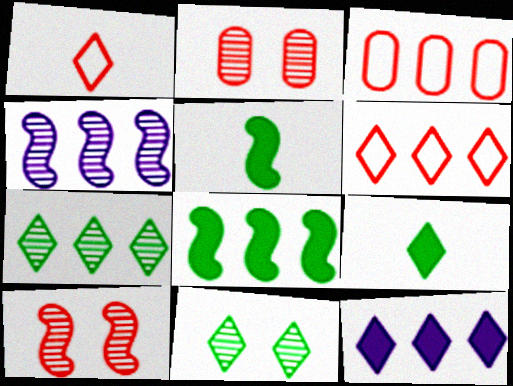[[1, 11, 12], 
[6, 7, 12]]